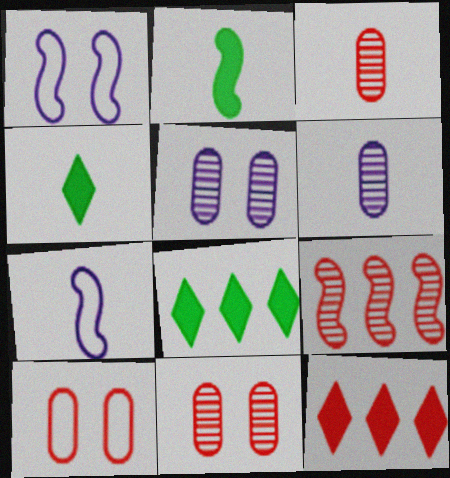[[1, 2, 9], 
[1, 3, 8], 
[3, 4, 7], 
[7, 8, 11]]